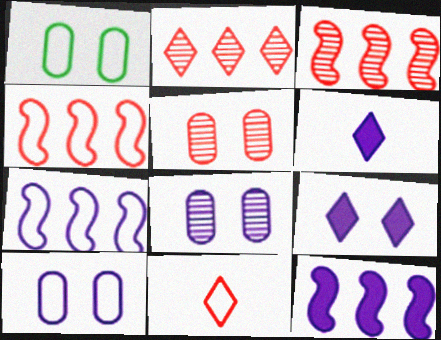[[1, 3, 6], 
[1, 7, 11], 
[6, 7, 8]]